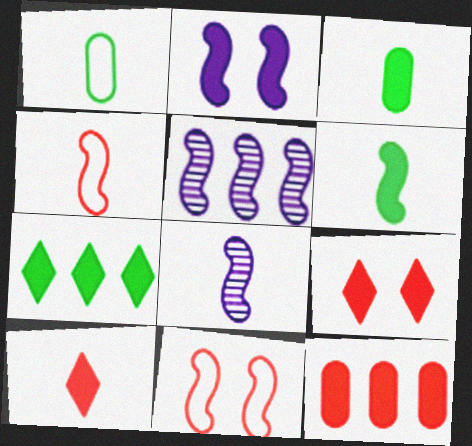[[1, 5, 9], 
[1, 8, 10], 
[4, 6, 8], 
[5, 6, 11]]